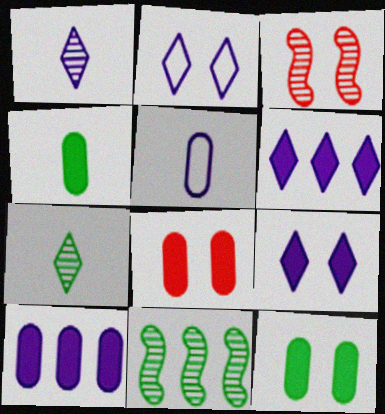[[1, 2, 6], 
[2, 3, 12], 
[4, 8, 10]]